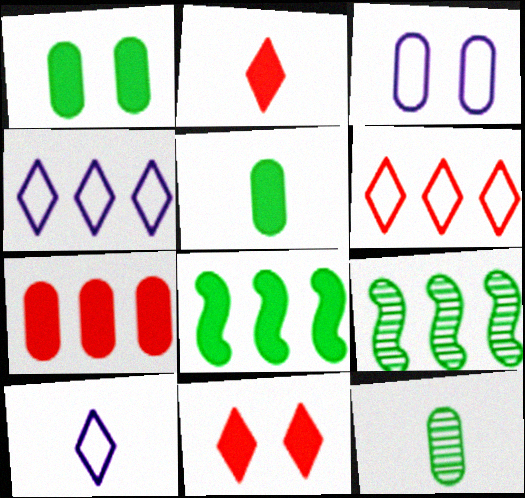[[2, 3, 9], 
[3, 7, 12], 
[4, 7, 9]]